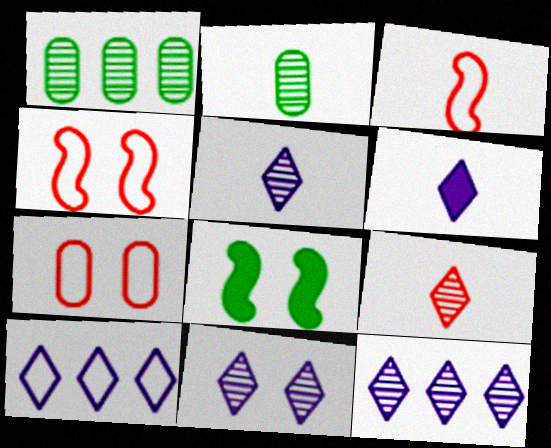[[1, 4, 6], 
[2, 3, 6], 
[5, 11, 12], 
[6, 10, 11], 
[7, 8, 11]]